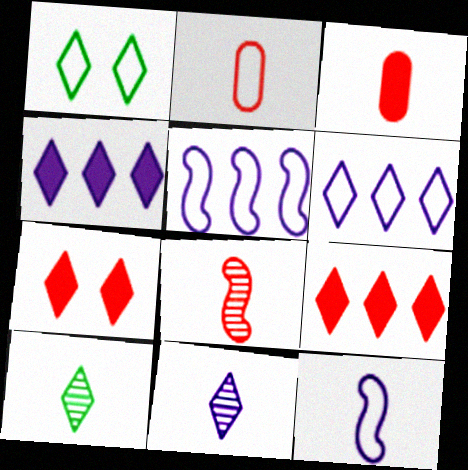[[1, 2, 5], 
[1, 9, 11], 
[3, 10, 12], 
[6, 7, 10]]